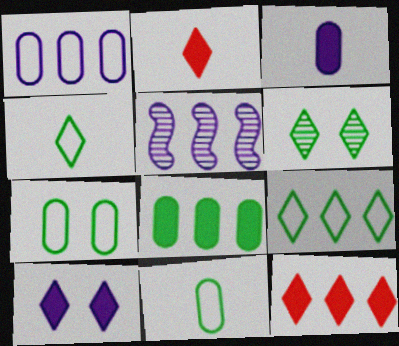[[2, 5, 7]]